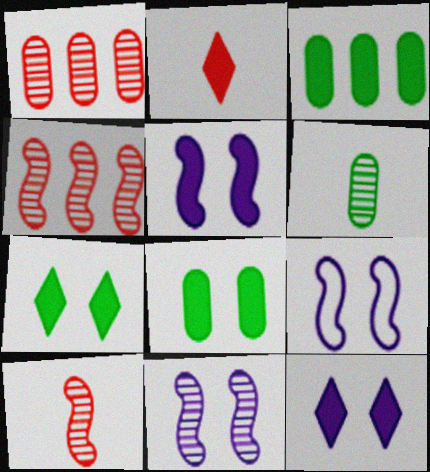[[2, 3, 5], 
[5, 9, 11]]